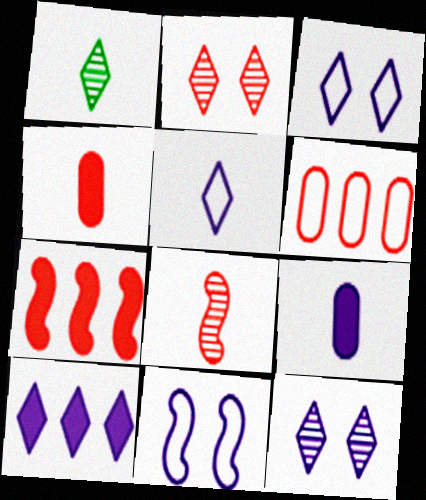[[5, 10, 12]]